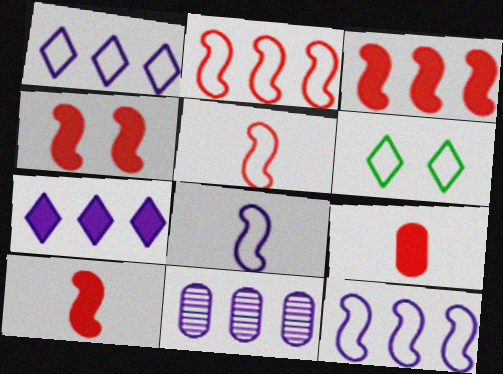[[3, 4, 10], 
[6, 10, 11], 
[7, 11, 12]]